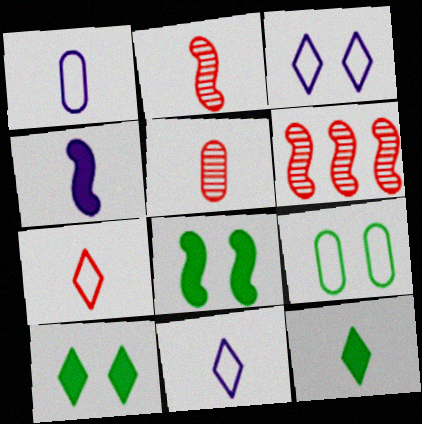[[1, 2, 12], 
[1, 6, 10]]